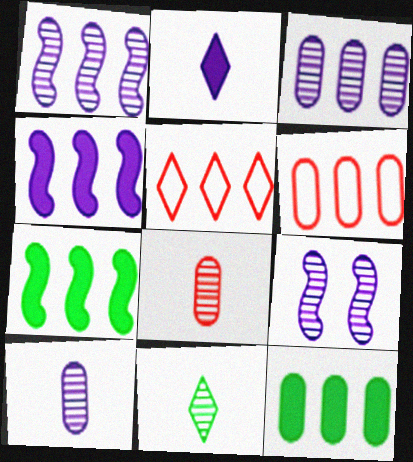[[1, 5, 12], 
[3, 5, 7], 
[3, 6, 12]]